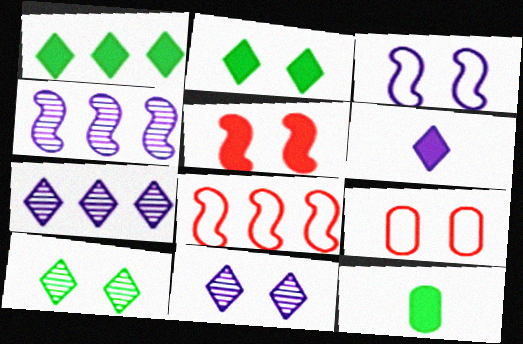[[8, 11, 12]]